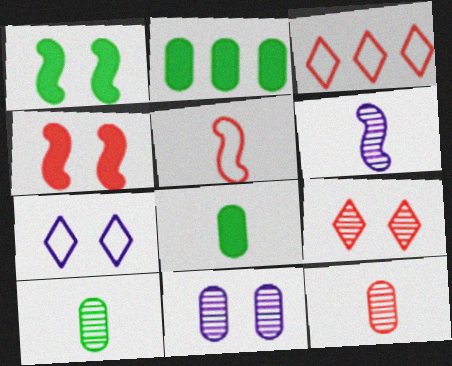[[3, 4, 12]]